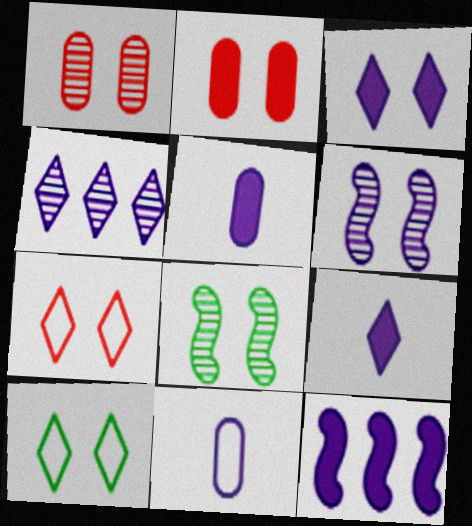[[2, 6, 10], 
[3, 5, 12]]